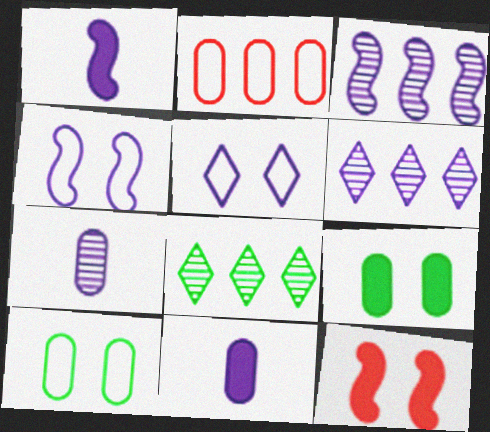[[1, 3, 4], 
[2, 7, 9], 
[3, 5, 11], 
[4, 6, 11]]